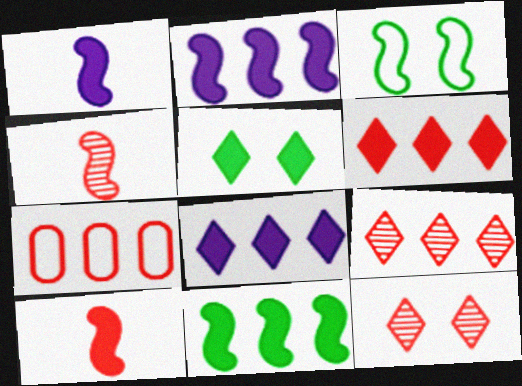[[2, 3, 4], 
[7, 10, 12]]